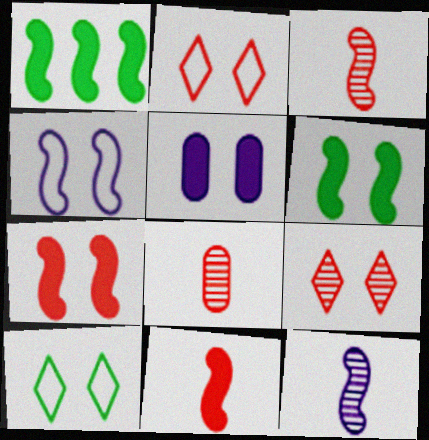[[1, 3, 4]]